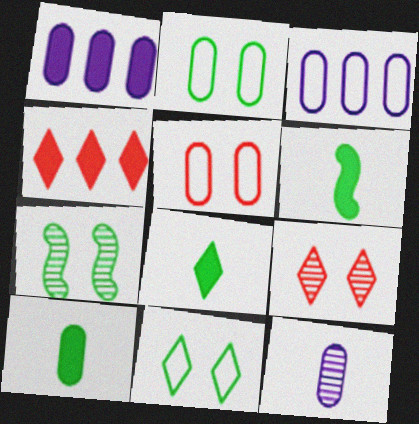[[3, 6, 9], 
[6, 8, 10]]